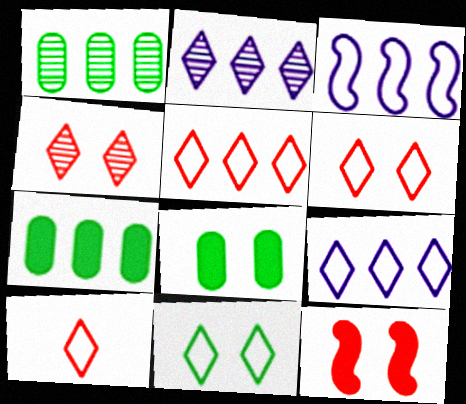[[5, 6, 10], 
[9, 10, 11]]